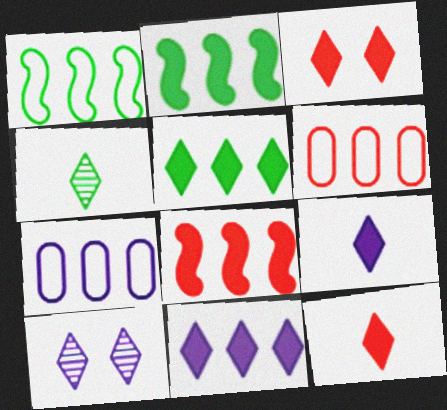[[3, 5, 9]]